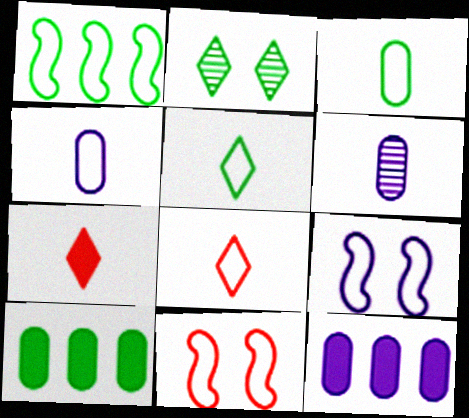[]